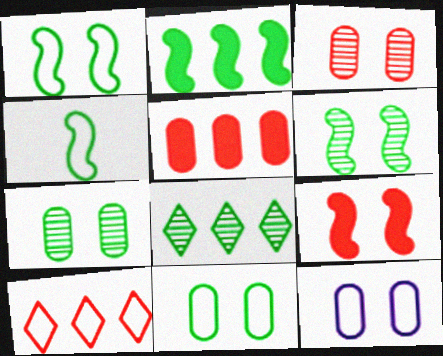[[2, 4, 6], 
[4, 10, 12]]